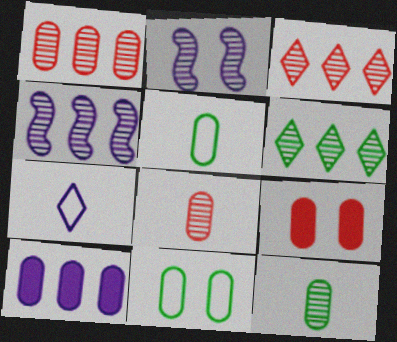[[1, 4, 6], 
[2, 3, 12], 
[2, 6, 8], 
[2, 7, 10], 
[8, 10, 11]]